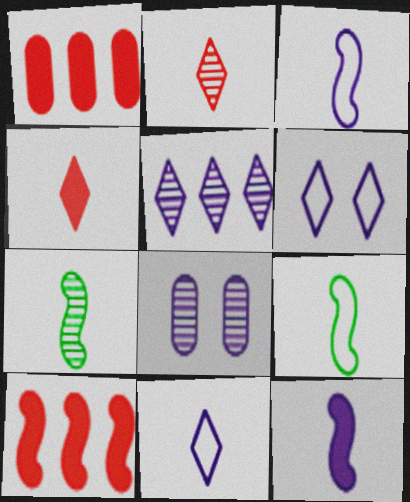[[1, 6, 7]]